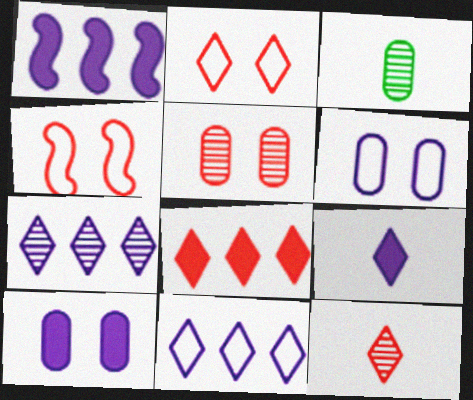[[1, 2, 3], 
[1, 9, 10], 
[2, 8, 12]]